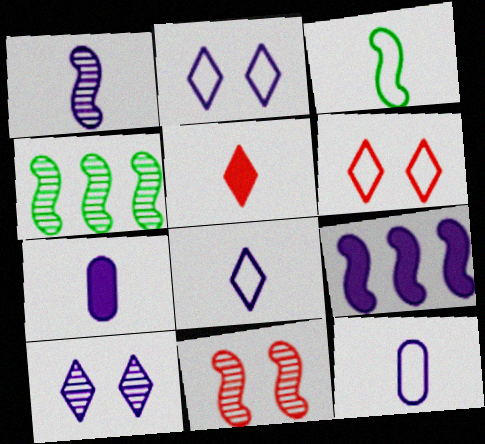[[1, 4, 11], 
[1, 7, 8], 
[3, 9, 11], 
[4, 6, 7], 
[9, 10, 12]]